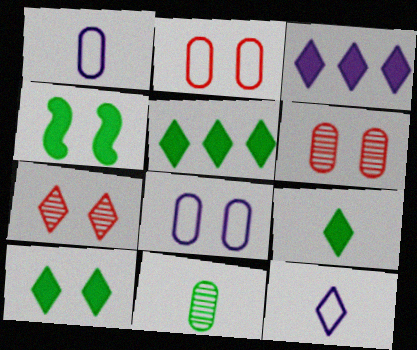[[4, 7, 8], 
[5, 7, 12], 
[5, 9, 10]]